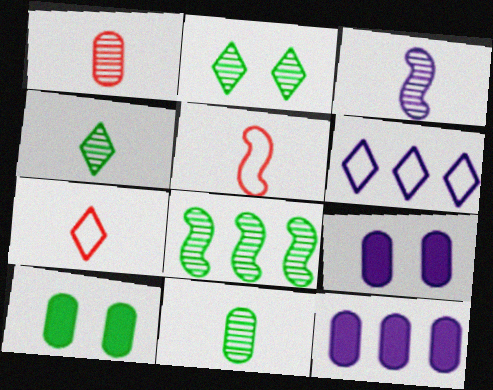[[1, 3, 4], 
[2, 5, 12], 
[2, 8, 11], 
[3, 6, 9], 
[7, 8, 9]]